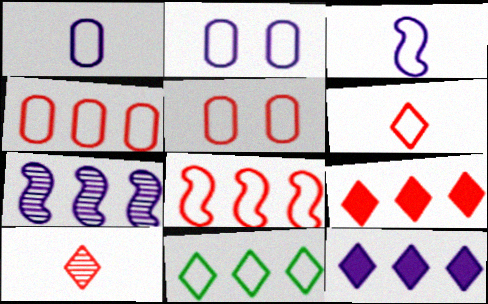[[3, 5, 11], 
[5, 6, 8]]